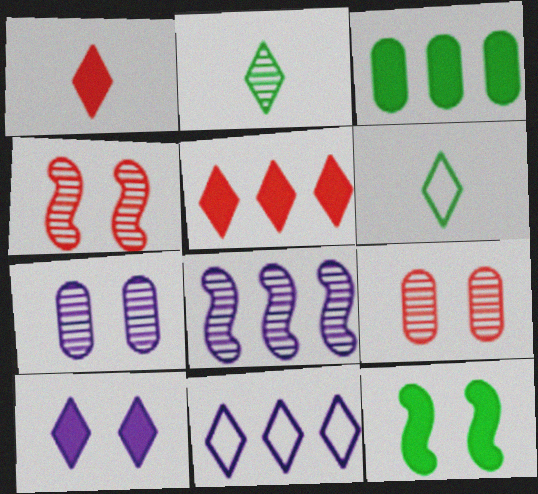[[2, 8, 9]]